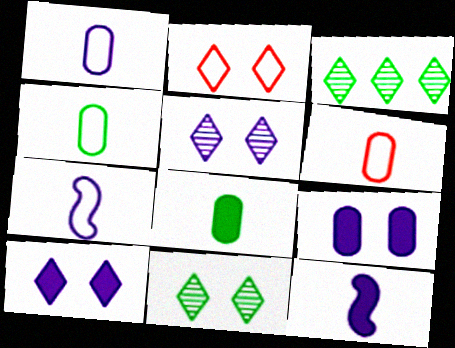[[1, 4, 6], 
[2, 10, 11]]